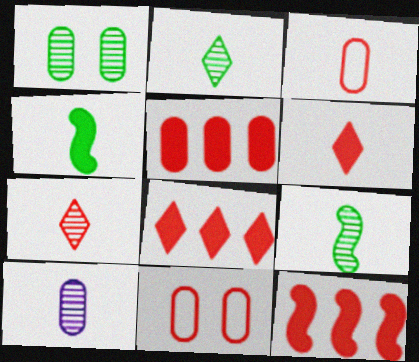[[5, 8, 12], 
[7, 9, 10], 
[7, 11, 12]]